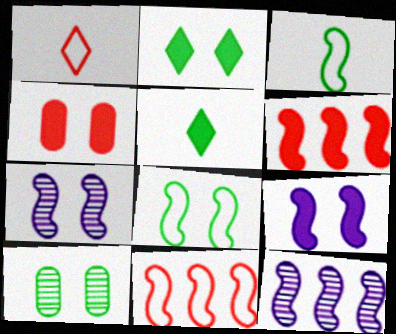[[2, 4, 9], 
[2, 8, 10], 
[3, 6, 7]]